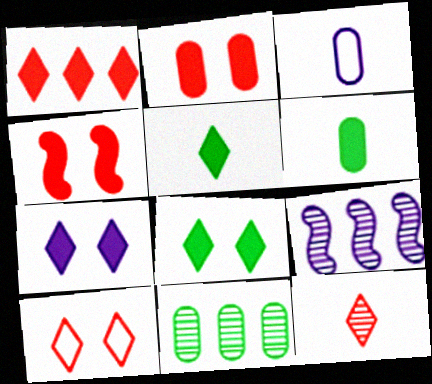[[1, 5, 7], 
[1, 10, 12], 
[2, 3, 11], 
[3, 7, 9], 
[6, 9, 10]]